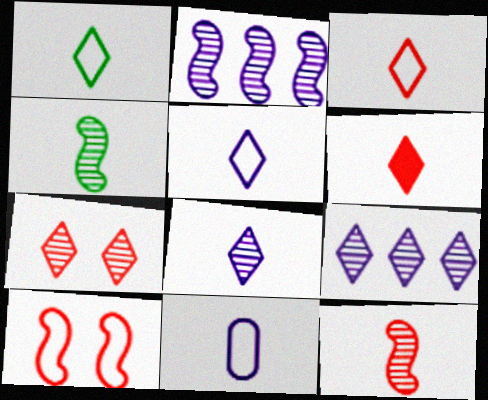[[1, 3, 5], 
[1, 6, 8], 
[4, 6, 11]]